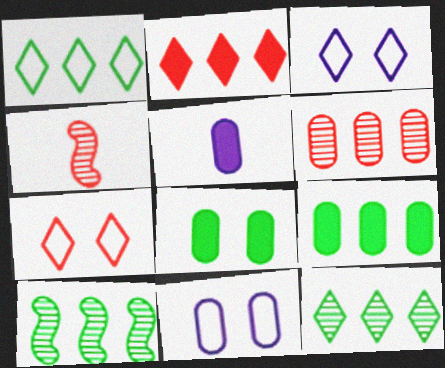[[1, 9, 10], 
[3, 4, 9], 
[5, 7, 10]]